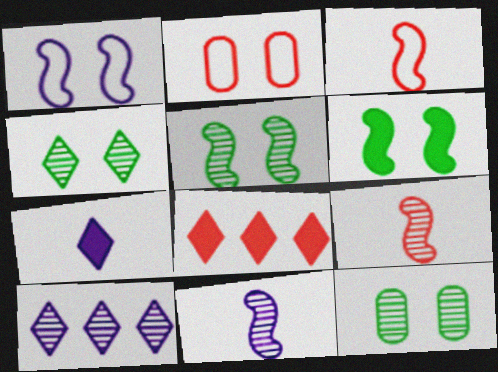[[2, 8, 9], 
[4, 5, 12], 
[9, 10, 12]]